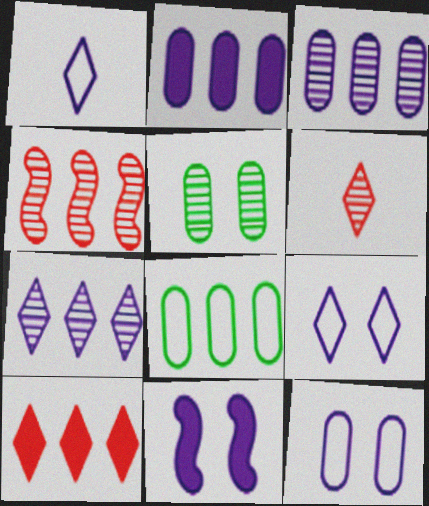[[1, 3, 11], 
[6, 8, 11]]